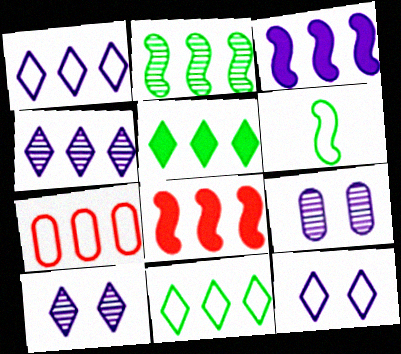[[6, 7, 12]]